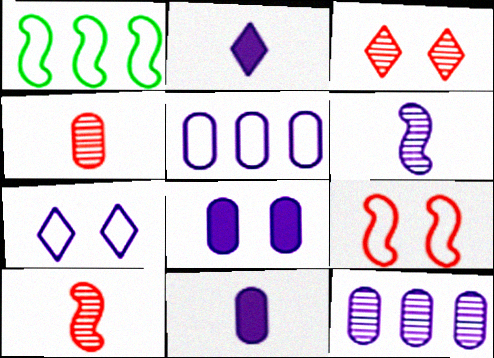[[1, 3, 11]]